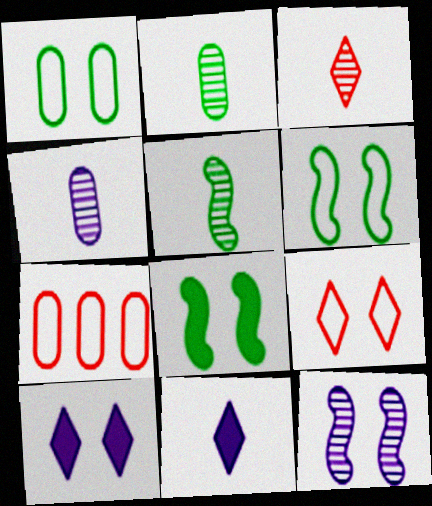[[3, 4, 5], 
[5, 7, 10]]